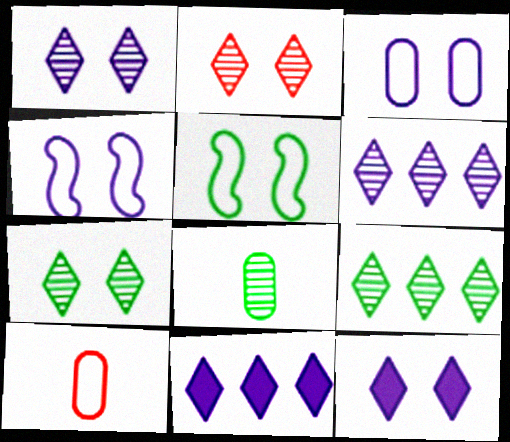[[1, 2, 7]]